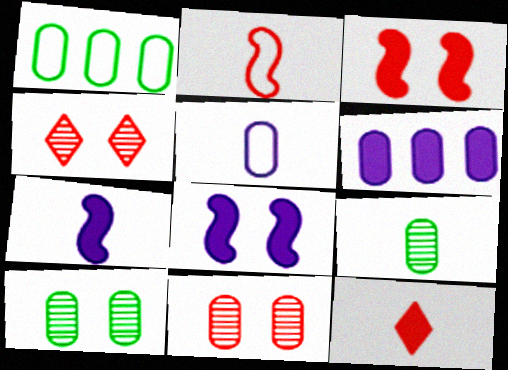[[1, 4, 7]]